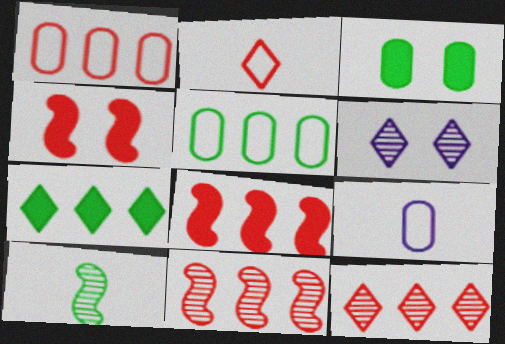[[1, 8, 12], 
[2, 6, 7]]